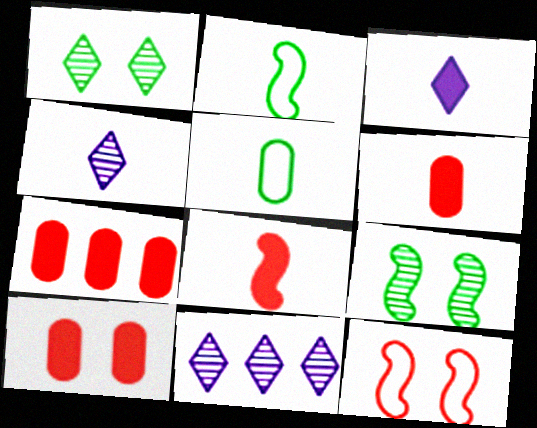[[2, 4, 6], 
[2, 10, 11], 
[4, 5, 8], 
[6, 7, 10]]